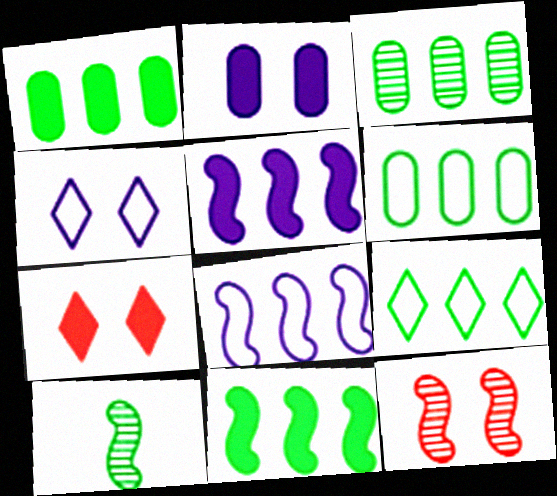[[1, 3, 6], 
[3, 9, 11]]